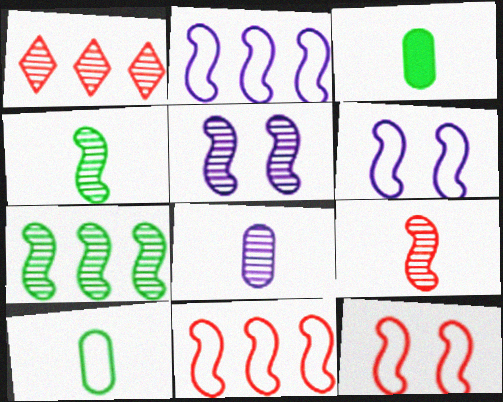[[1, 3, 6], 
[5, 7, 9]]